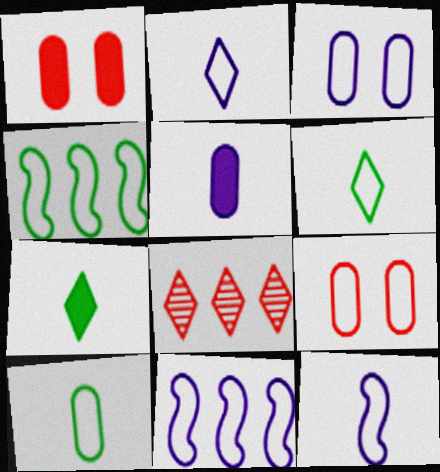[[2, 3, 11], 
[2, 4, 9], 
[6, 9, 11]]